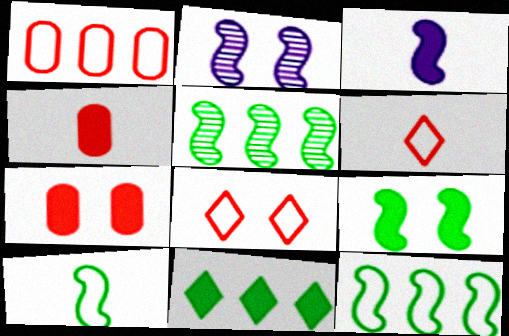[[3, 7, 11], 
[5, 9, 10]]